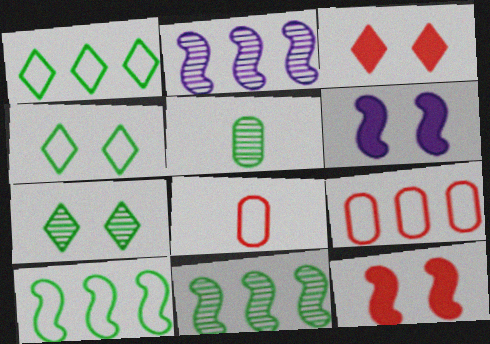[[5, 7, 11]]